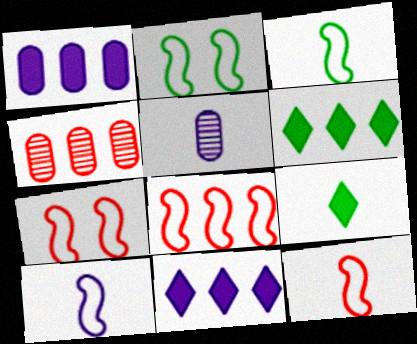[[2, 8, 10], 
[3, 10, 12], 
[5, 6, 7], 
[5, 9, 12], 
[7, 8, 12]]